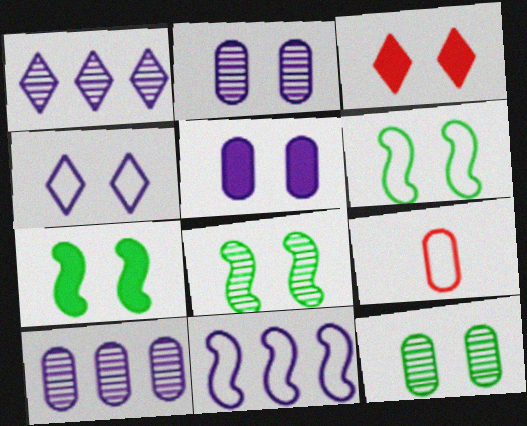[[1, 7, 9], 
[2, 3, 6], 
[3, 5, 7], 
[6, 7, 8]]